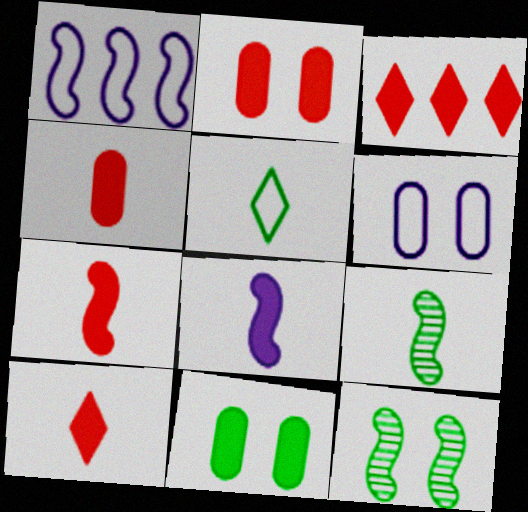[[1, 7, 12], 
[2, 3, 7], 
[3, 6, 9], 
[3, 8, 11], 
[4, 7, 10]]